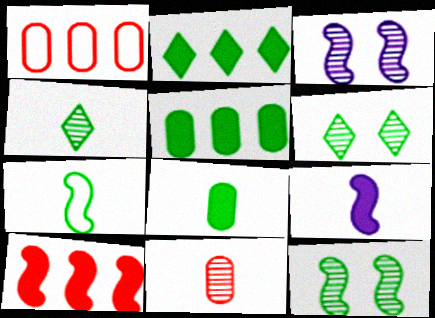[[1, 6, 9], 
[3, 7, 10], 
[4, 7, 8], 
[5, 6, 7]]